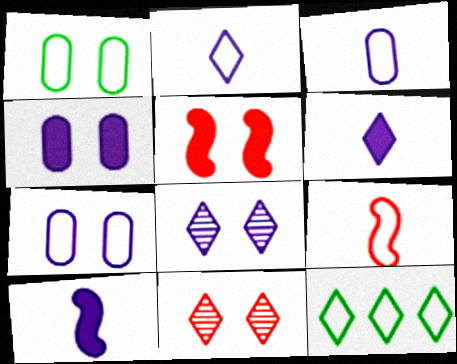[[1, 5, 8], 
[6, 11, 12], 
[7, 9, 12]]